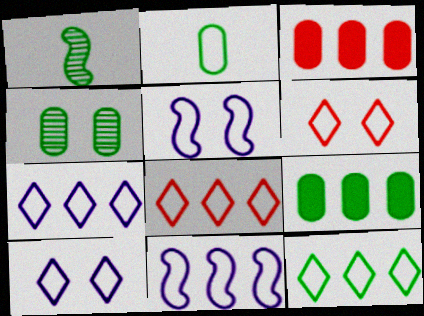[[1, 3, 10], 
[2, 4, 9], 
[2, 5, 8], 
[2, 6, 11], 
[7, 8, 12]]